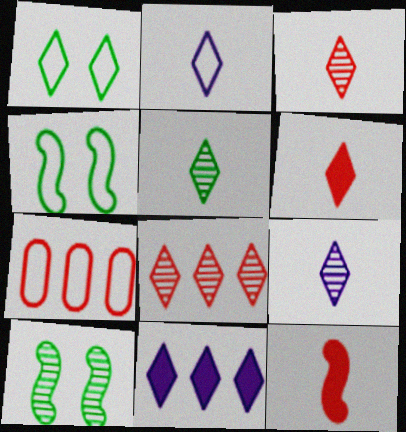[[1, 3, 11], 
[2, 4, 7], 
[2, 5, 6], 
[3, 5, 9]]